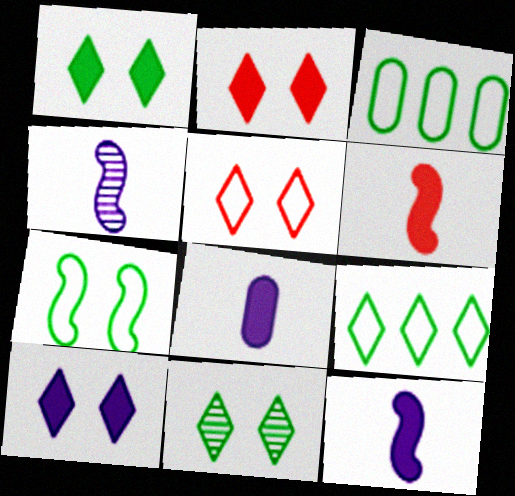[[1, 2, 10], 
[2, 3, 4], 
[5, 10, 11]]